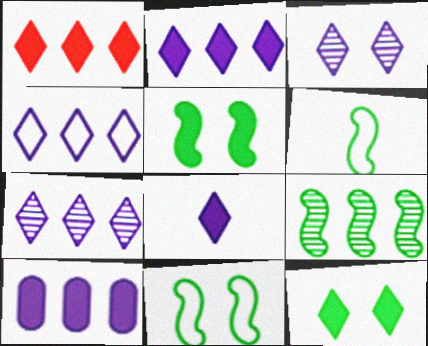[[1, 8, 12], 
[2, 4, 7], 
[3, 4, 8], 
[5, 6, 9]]